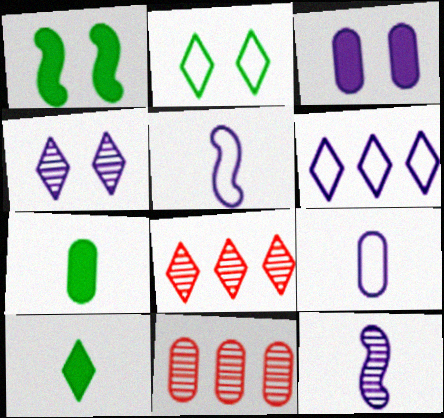[[1, 8, 9], 
[3, 6, 12]]